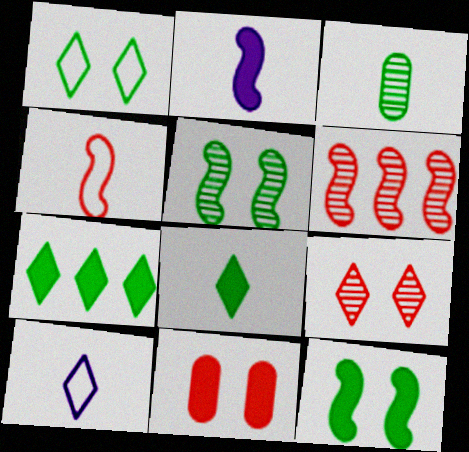[[2, 7, 11], 
[7, 9, 10]]